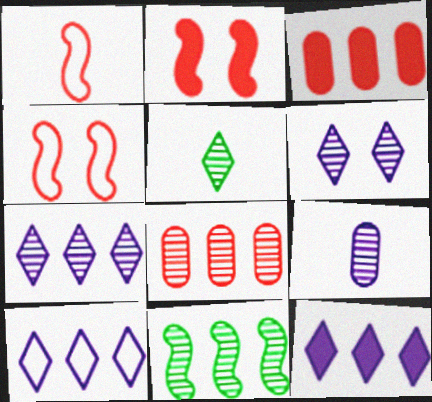[[3, 10, 11], 
[7, 8, 11], 
[7, 10, 12]]